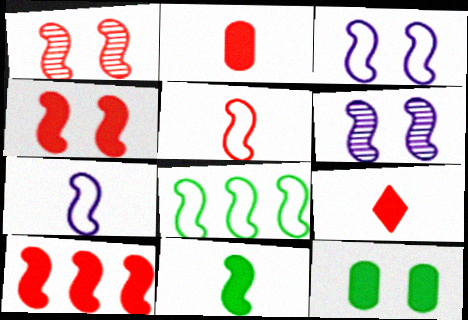[[1, 5, 10], 
[3, 5, 8]]